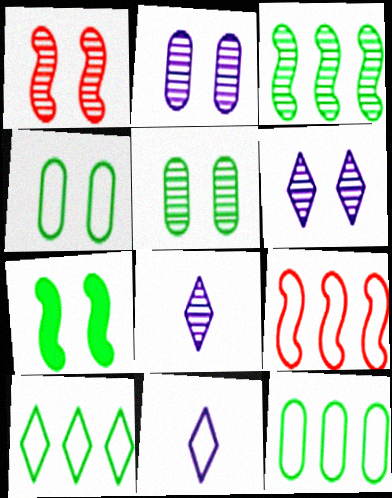[[1, 5, 6], 
[4, 9, 11]]